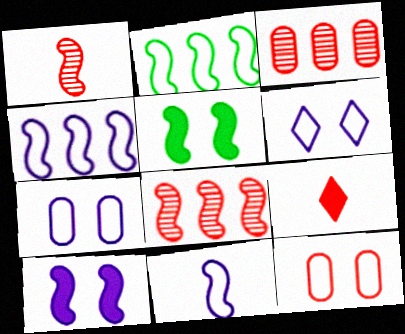[[1, 2, 10], 
[1, 4, 5], 
[5, 8, 11], 
[8, 9, 12]]